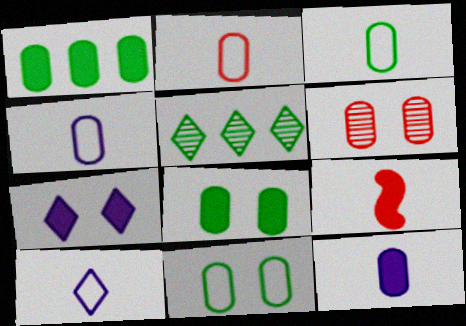[[1, 4, 6], 
[1, 7, 9], 
[2, 3, 4]]